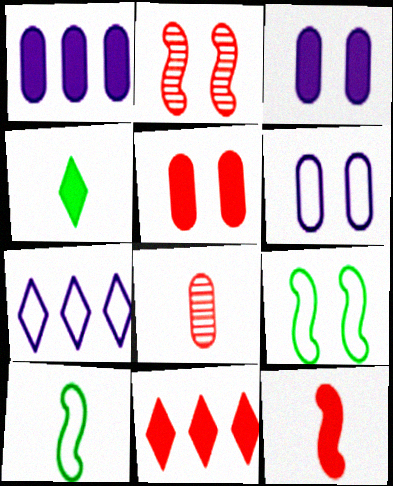[[5, 11, 12]]